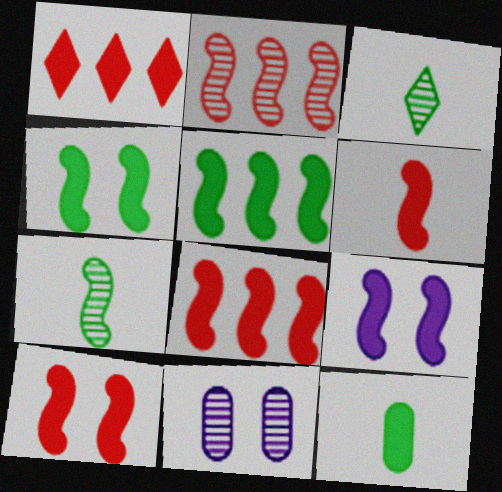[[1, 9, 12], 
[2, 3, 11], 
[4, 9, 10], 
[5, 6, 9], 
[6, 8, 10]]